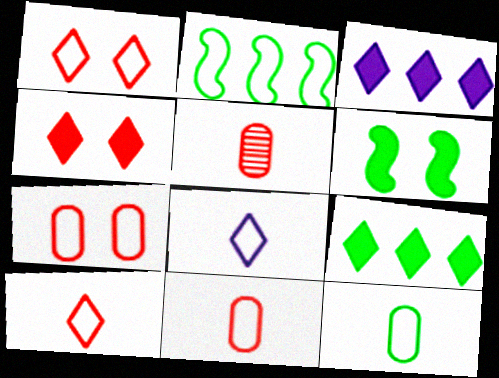[[2, 7, 8]]